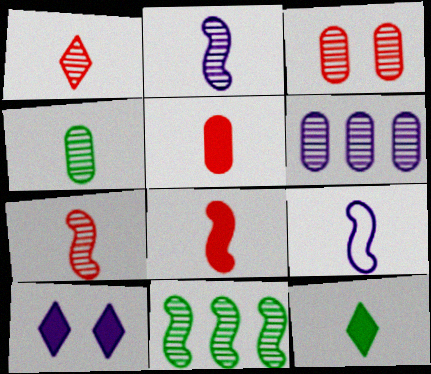[[1, 2, 4], 
[3, 4, 6], 
[6, 9, 10]]